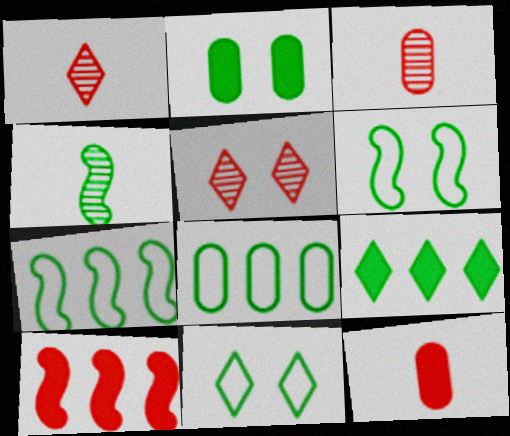[]